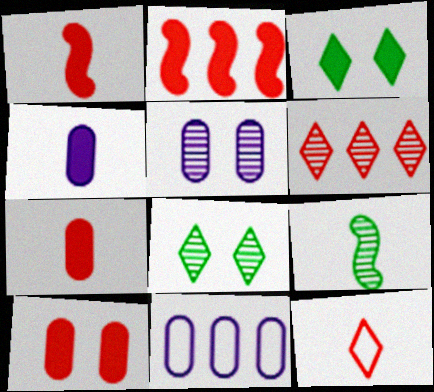[[1, 8, 11], 
[2, 3, 4], 
[4, 5, 11], 
[4, 9, 12], 
[5, 6, 9]]